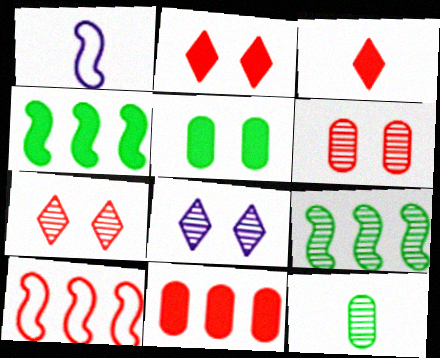[[1, 3, 12], 
[3, 6, 10]]